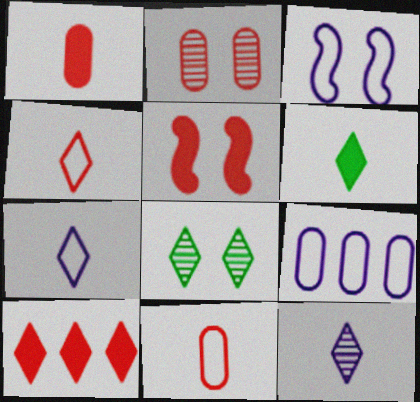[[1, 5, 10], 
[3, 7, 9], 
[4, 6, 12], 
[7, 8, 10]]